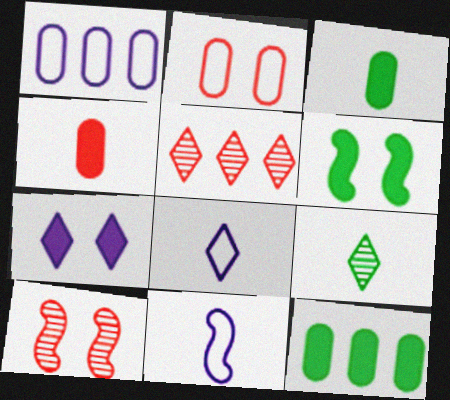[[4, 9, 11], 
[8, 10, 12]]